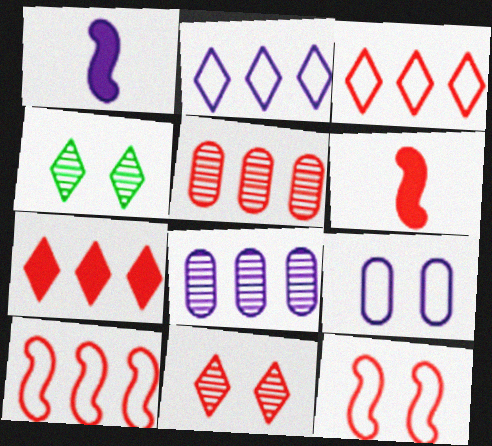[[5, 7, 10]]